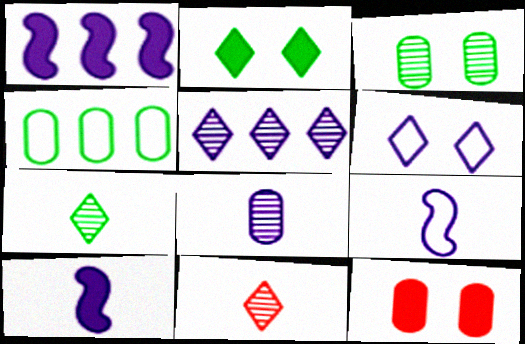[[1, 6, 8], 
[4, 8, 12]]